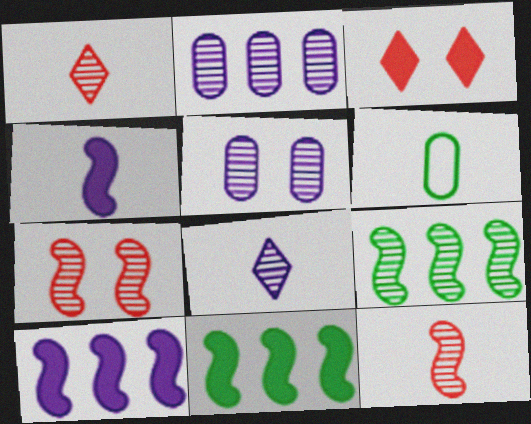[[1, 4, 6], 
[1, 5, 9]]